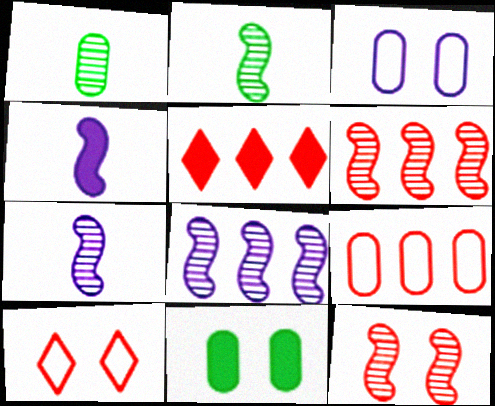[[2, 3, 5], 
[2, 8, 12], 
[4, 5, 11], 
[5, 6, 9]]